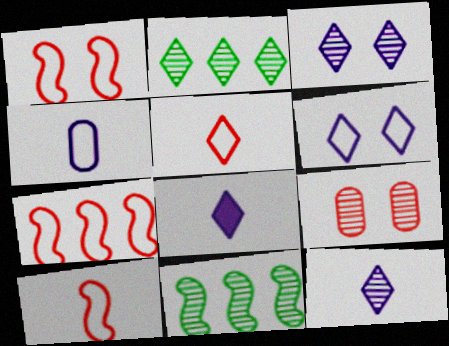[[1, 7, 10], 
[9, 11, 12]]